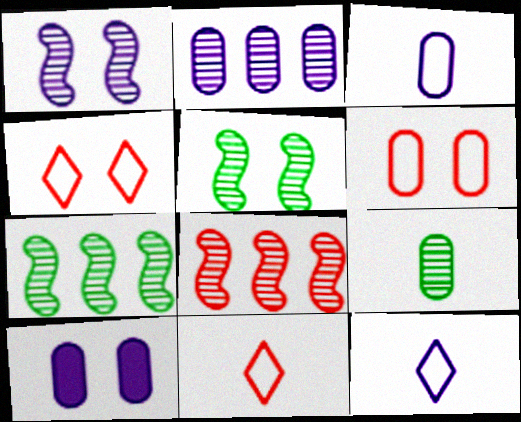[[2, 3, 10], 
[4, 5, 10], 
[7, 10, 11]]